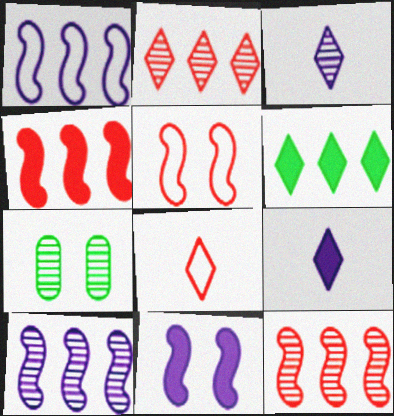[[3, 7, 12]]